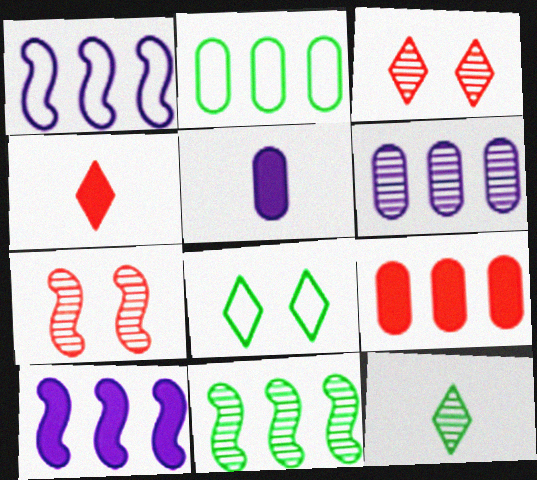[[2, 6, 9], 
[6, 7, 12]]